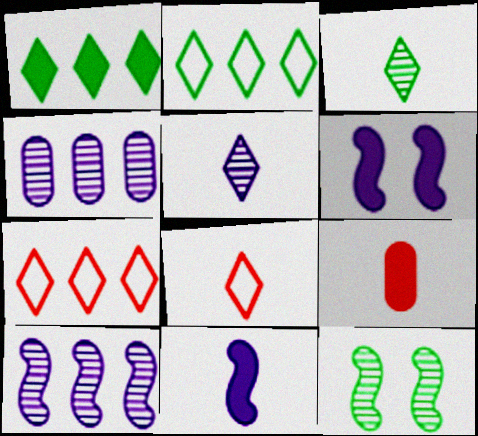[[1, 6, 9]]